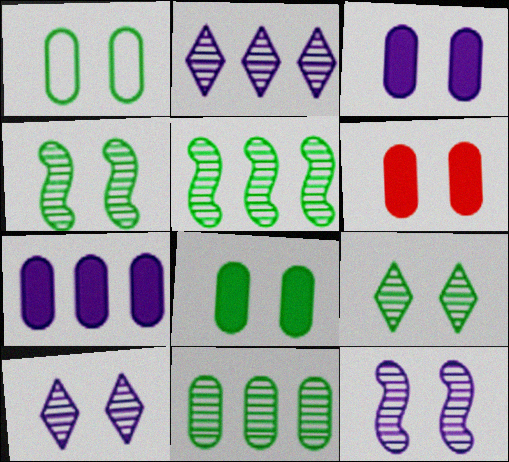[[3, 6, 8]]